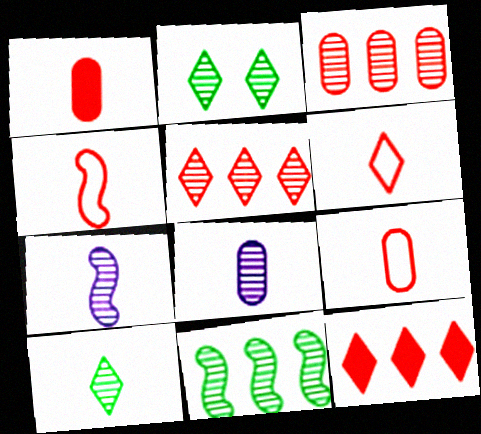[[2, 3, 7], 
[4, 6, 9]]